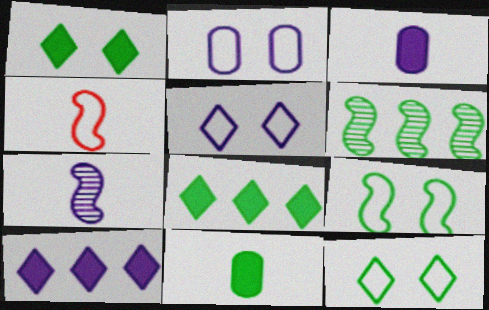[[2, 7, 10], 
[6, 11, 12]]